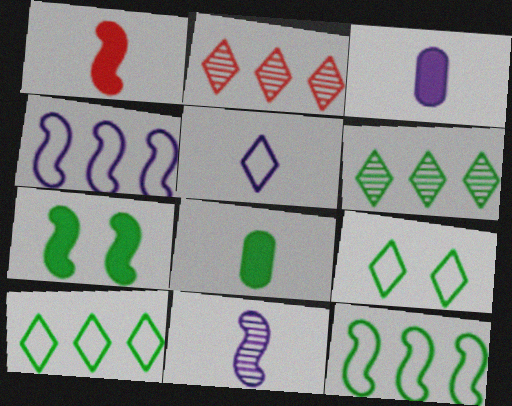[[3, 5, 11]]